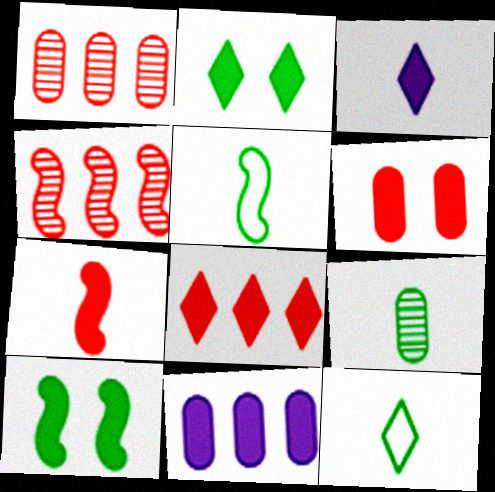[[2, 3, 8], 
[2, 7, 11], 
[6, 7, 8]]